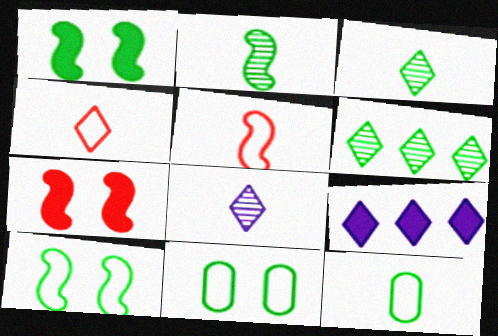[[1, 6, 12]]